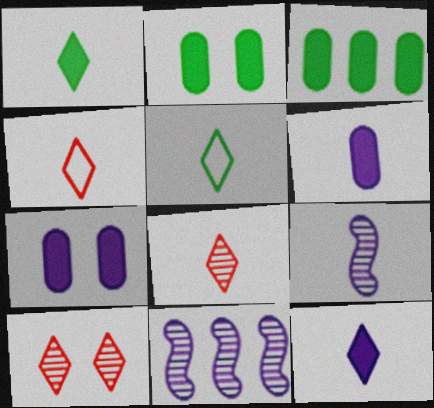[[2, 4, 11], 
[5, 8, 12]]